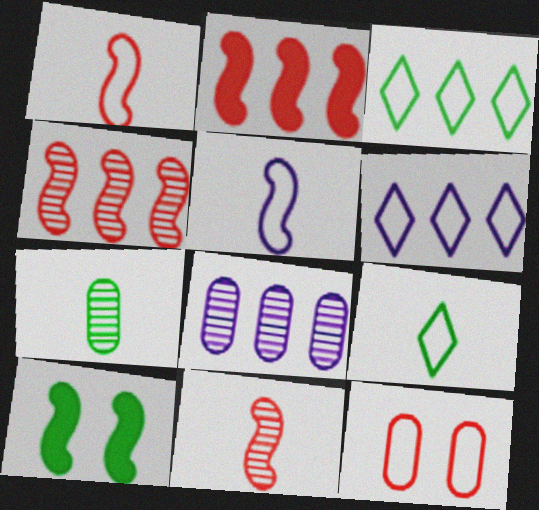[[2, 3, 8], 
[3, 5, 12], 
[3, 7, 10], 
[4, 5, 10]]